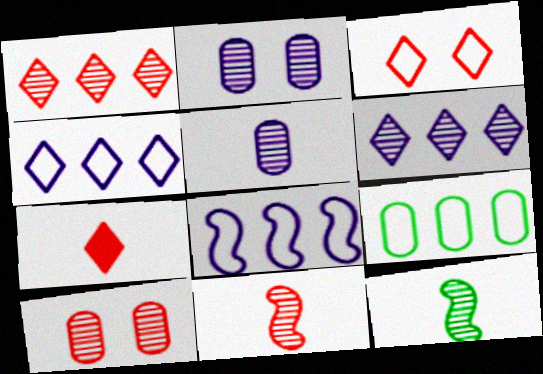[[1, 2, 12], 
[1, 3, 7], 
[1, 10, 11], 
[6, 10, 12]]